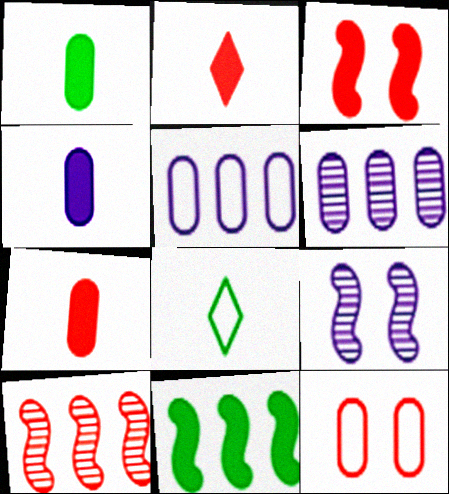[[1, 4, 7], 
[1, 6, 12], 
[2, 10, 12], 
[3, 6, 8]]